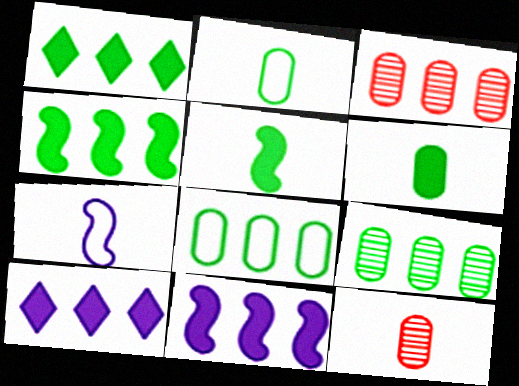[]